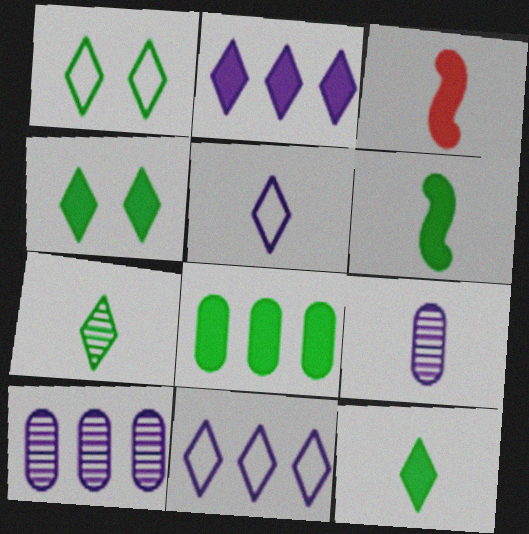[[1, 3, 10], 
[4, 6, 8]]